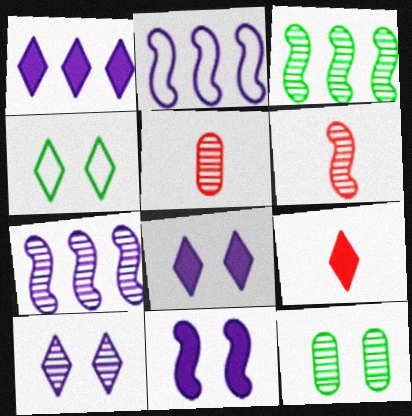[[2, 9, 12], 
[3, 5, 10]]